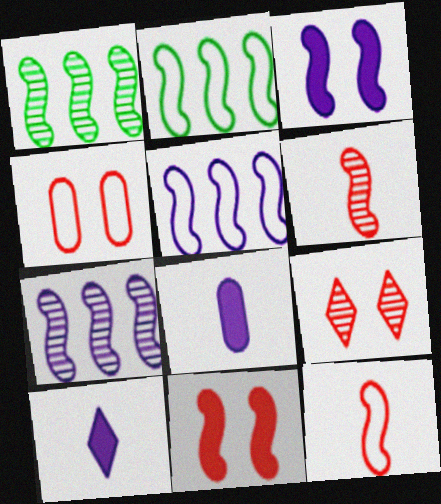[[1, 3, 12], 
[1, 4, 10], 
[2, 3, 6], 
[2, 8, 9], 
[4, 9, 11]]